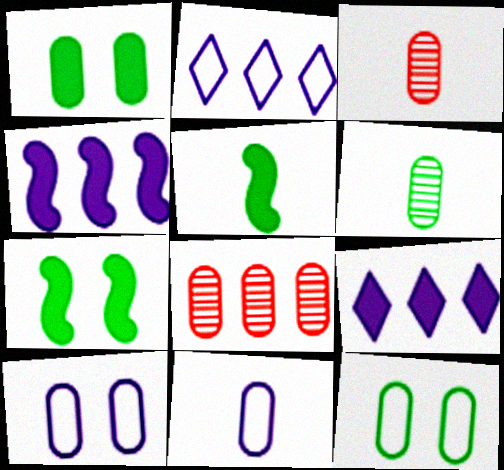[[1, 8, 11], 
[2, 3, 7]]